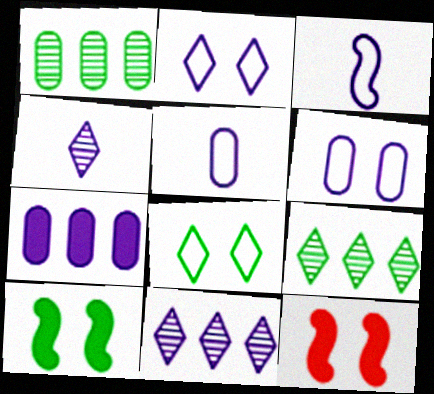[[5, 9, 12]]